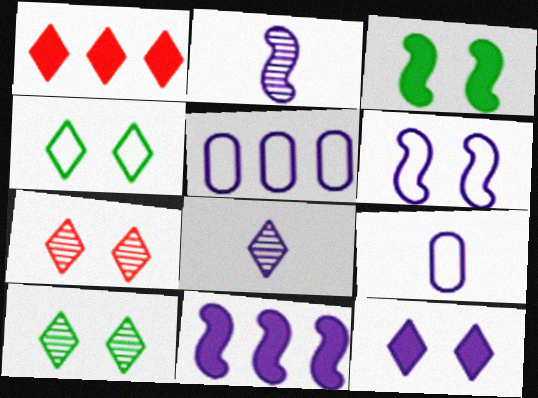[[1, 4, 8], 
[2, 5, 12], 
[2, 6, 11], 
[4, 7, 12]]